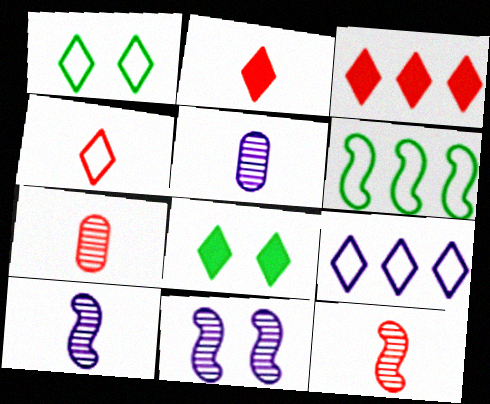[[1, 4, 9]]